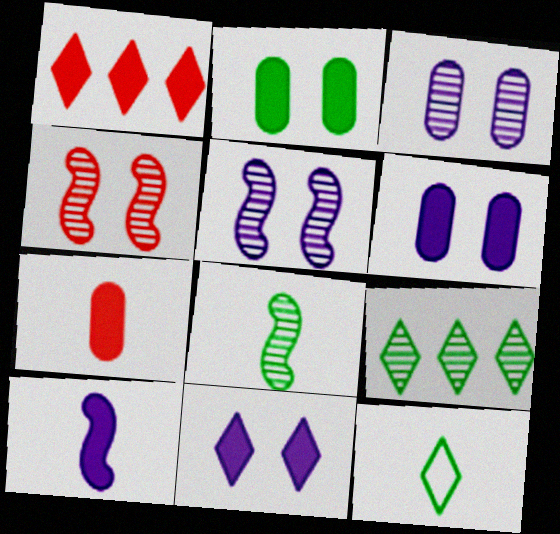[[1, 2, 10]]